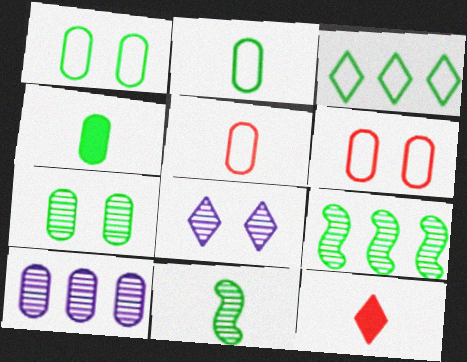[[3, 8, 12], 
[4, 6, 10]]